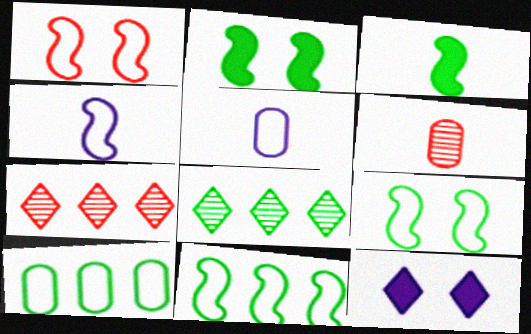[[1, 4, 11], 
[2, 5, 7], 
[6, 11, 12]]